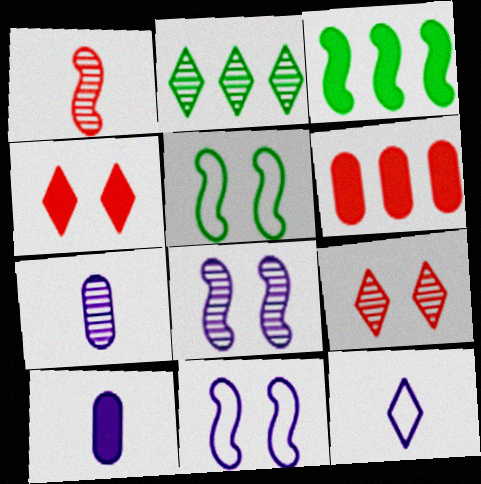[[1, 3, 11], 
[2, 4, 12], 
[3, 4, 10]]